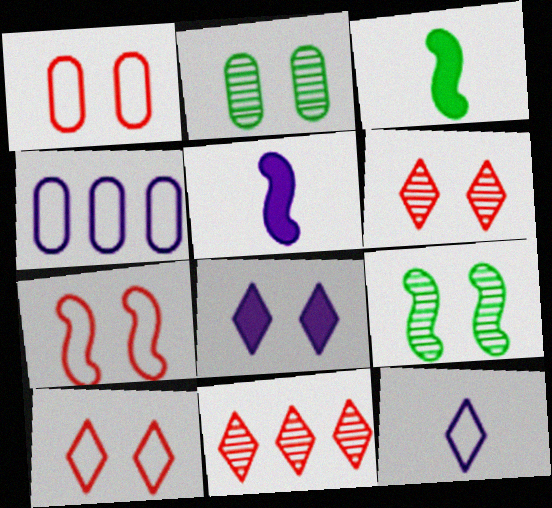[[1, 7, 10], 
[1, 8, 9], 
[2, 7, 8], 
[3, 4, 6]]